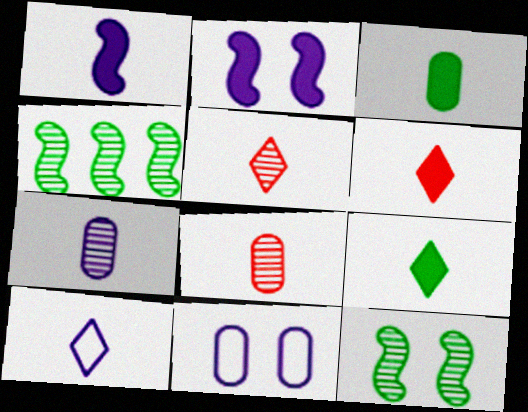[[1, 3, 6], 
[1, 7, 10], 
[4, 6, 11], 
[5, 9, 10]]